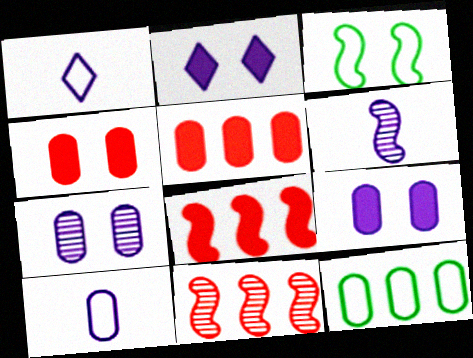[[3, 6, 8]]